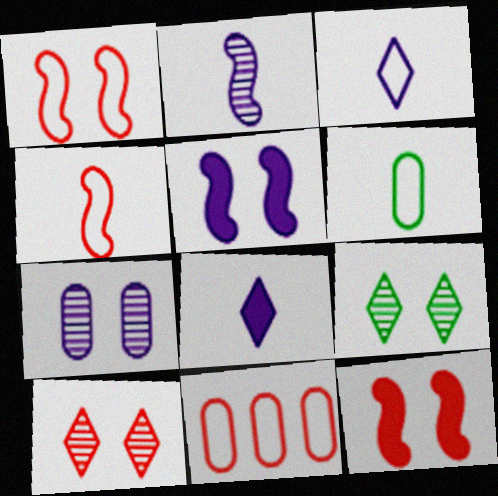[[3, 4, 6]]